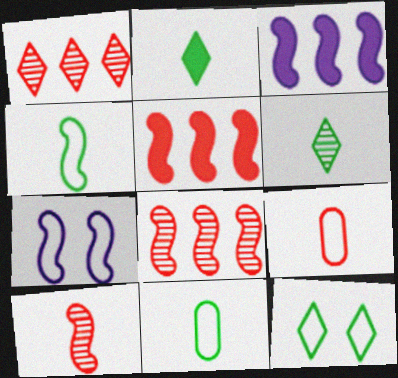[]